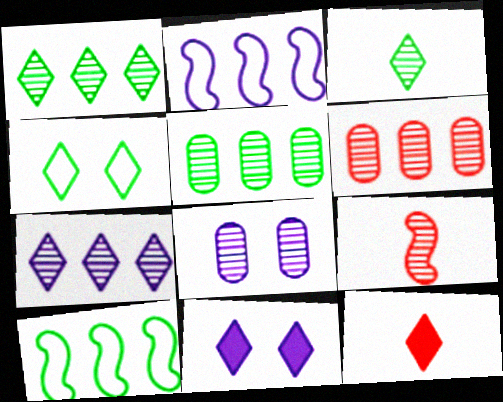[[1, 8, 9], 
[4, 7, 12], 
[8, 10, 12]]